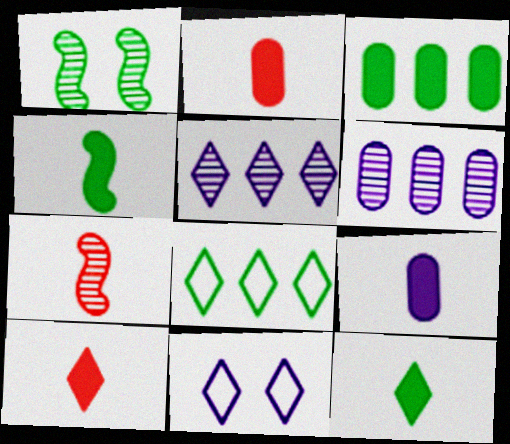[[3, 7, 11], 
[4, 9, 10]]